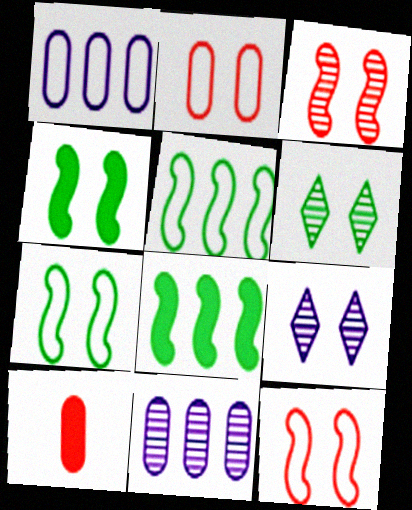[[2, 4, 9], 
[5, 9, 10]]